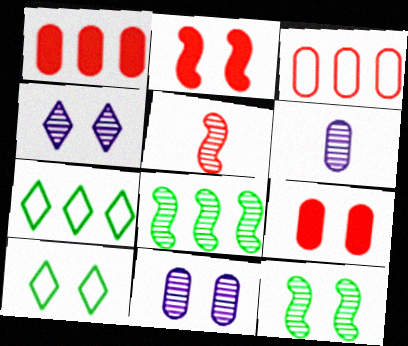[[2, 6, 7], 
[2, 10, 11]]